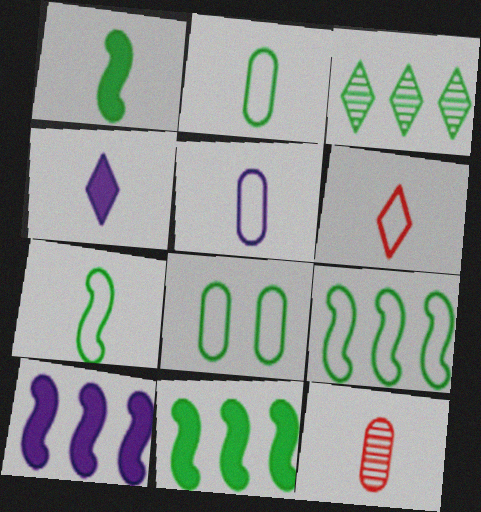[[1, 3, 8], 
[4, 7, 12], 
[5, 6, 7]]